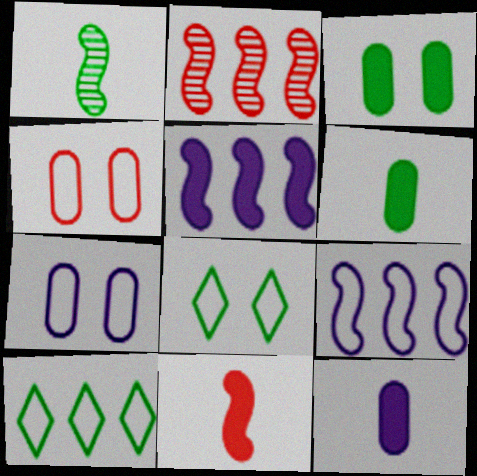[[1, 3, 10], 
[2, 8, 12]]